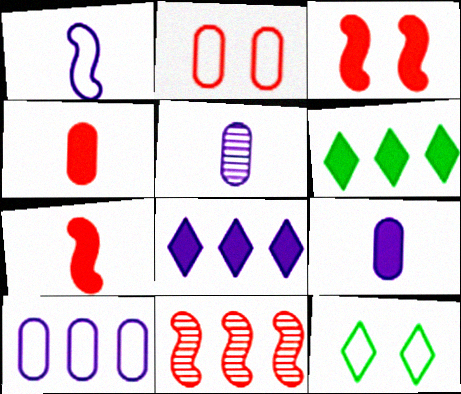[[3, 6, 9], 
[6, 10, 11], 
[9, 11, 12]]